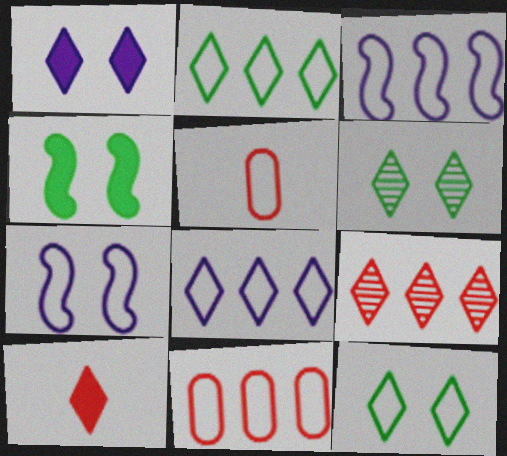[[2, 3, 11], 
[2, 5, 7], 
[3, 5, 12], 
[6, 8, 10]]